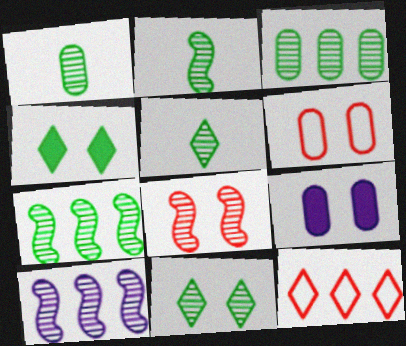[[1, 2, 5], 
[1, 7, 11], 
[2, 3, 11], 
[2, 8, 10], 
[2, 9, 12]]